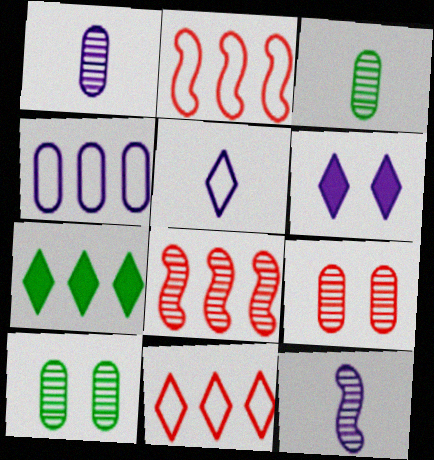[[2, 3, 6], 
[4, 6, 12], 
[4, 7, 8]]